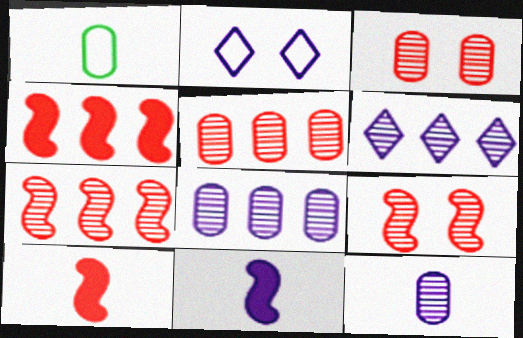[[2, 8, 11]]